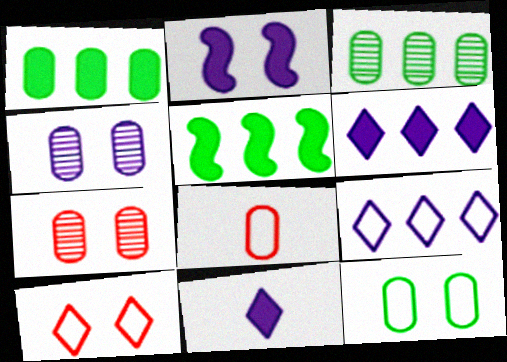[[1, 4, 8]]